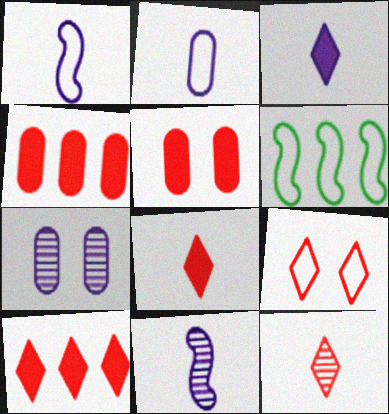[[2, 3, 11], 
[2, 6, 9], 
[6, 7, 8], 
[9, 10, 12]]